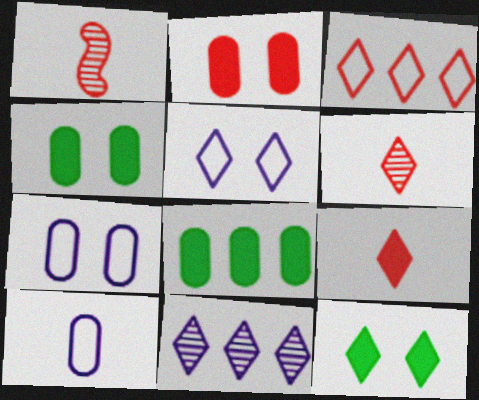[[1, 2, 3], 
[1, 5, 8]]